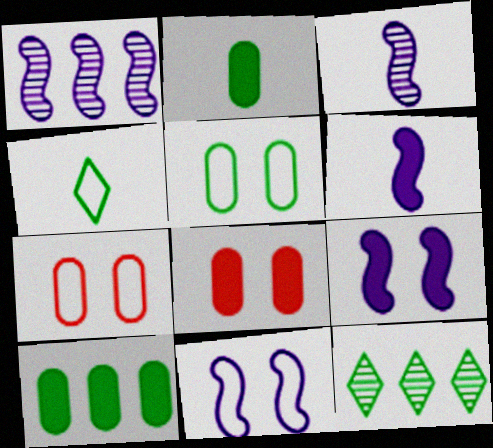[[1, 4, 8], 
[1, 6, 11], 
[6, 7, 12]]